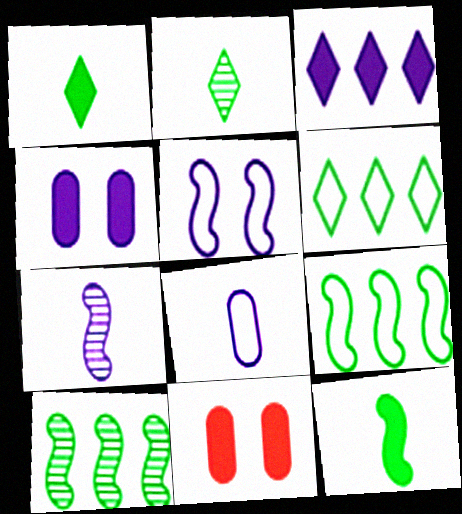[[3, 11, 12], 
[6, 7, 11]]